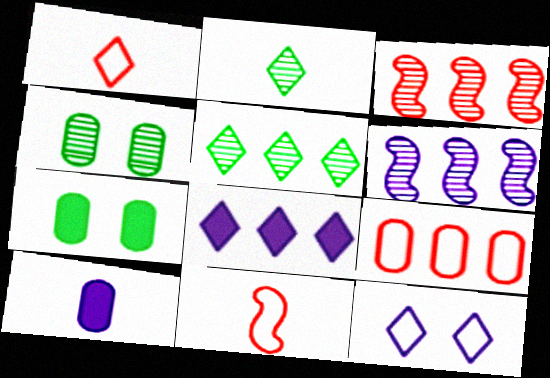[[1, 6, 7], 
[2, 10, 11], 
[4, 8, 11], 
[4, 9, 10], 
[6, 10, 12]]